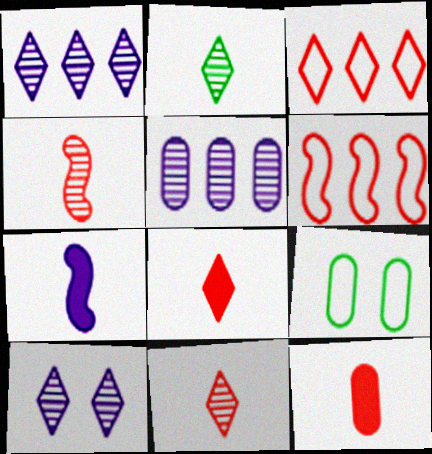[[5, 9, 12]]